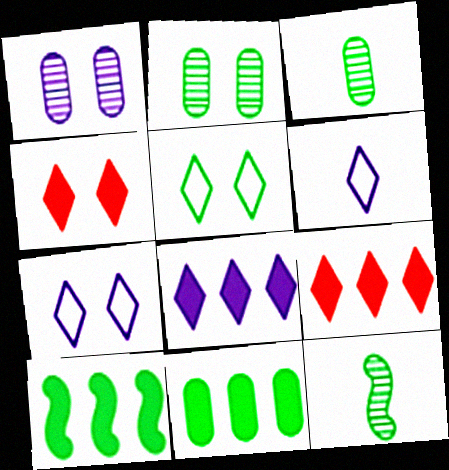[[3, 5, 10], 
[5, 11, 12]]